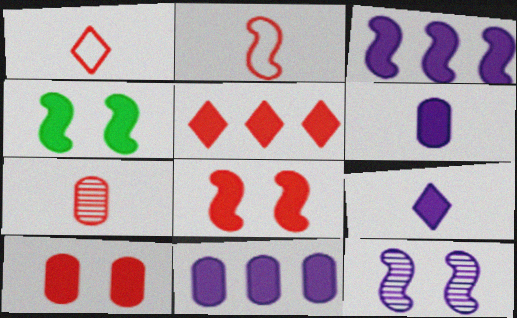[[4, 5, 6]]